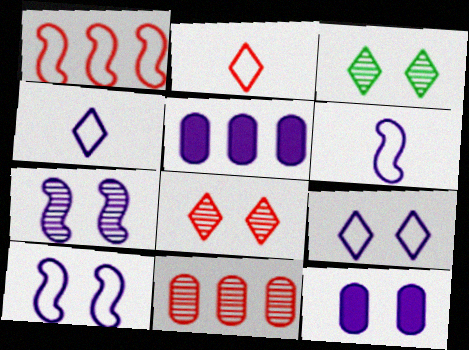[[4, 5, 7], 
[7, 9, 12]]